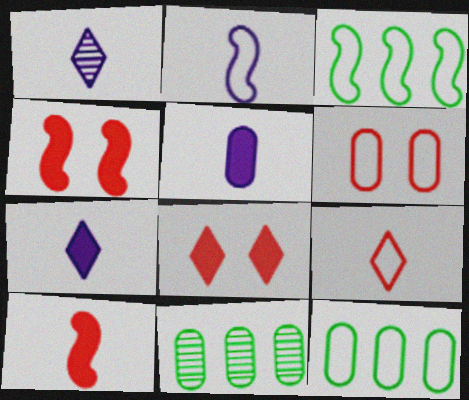[[1, 2, 5], 
[1, 4, 12], 
[2, 8, 11], 
[5, 6, 11]]